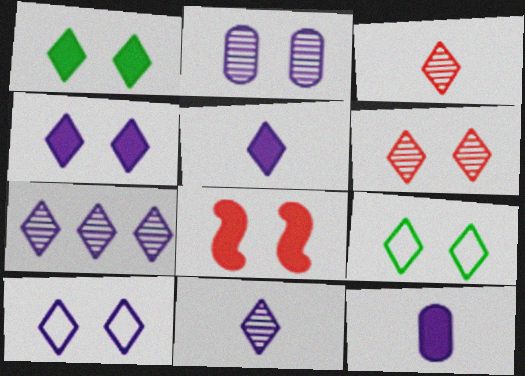[[1, 6, 10], 
[2, 8, 9], 
[4, 6, 9], 
[5, 7, 10]]